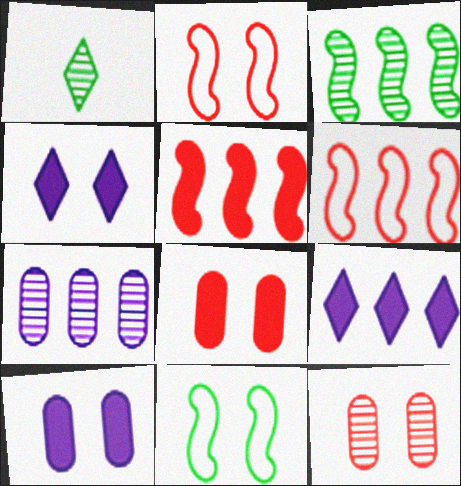[[1, 6, 10], 
[4, 11, 12]]